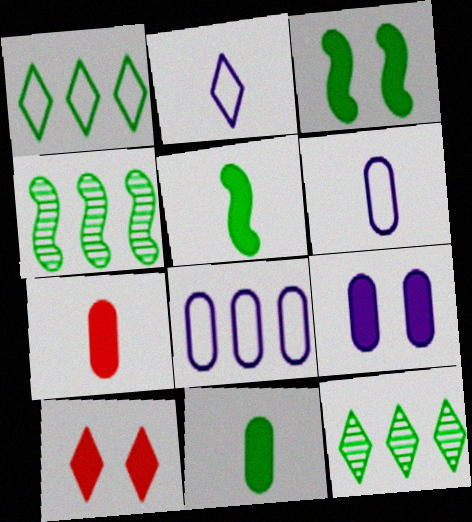[[2, 10, 12], 
[3, 9, 10], 
[4, 6, 10]]